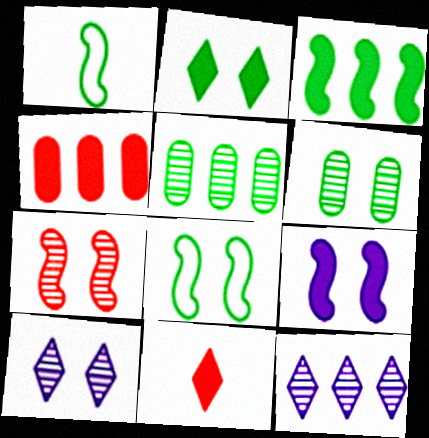[[1, 2, 5], 
[1, 4, 10], 
[2, 6, 8], 
[6, 7, 10], 
[7, 8, 9]]